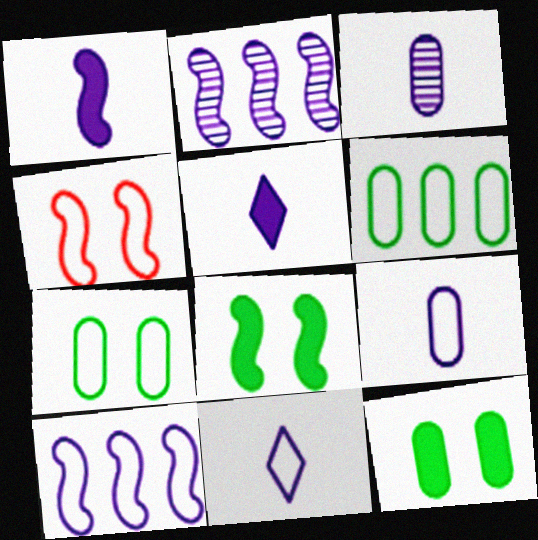[[1, 3, 11], 
[4, 6, 11]]